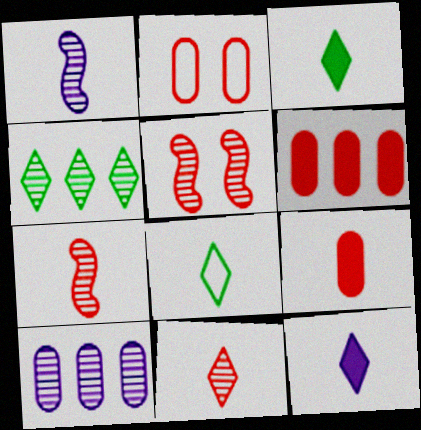[[1, 8, 9], 
[8, 11, 12]]